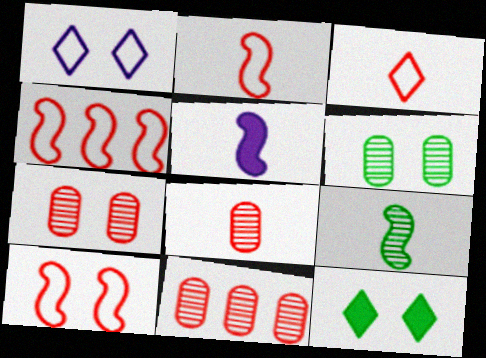[[2, 4, 10], 
[2, 5, 9], 
[7, 8, 11]]